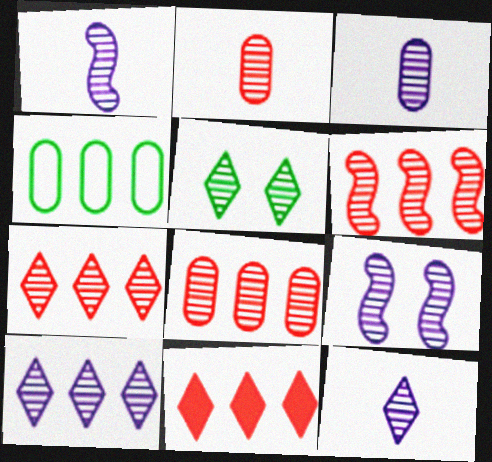[[1, 3, 12], 
[1, 5, 8], 
[3, 5, 6], 
[3, 9, 10], 
[5, 7, 12], 
[6, 7, 8]]